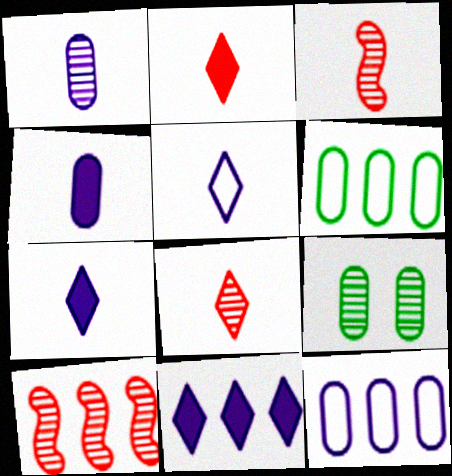[[6, 10, 11]]